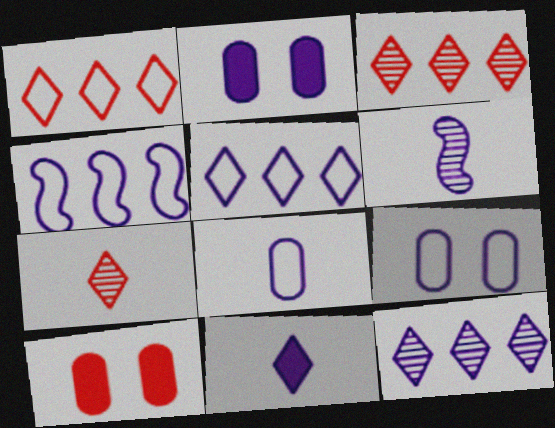[[2, 5, 6], 
[6, 8, 11]]